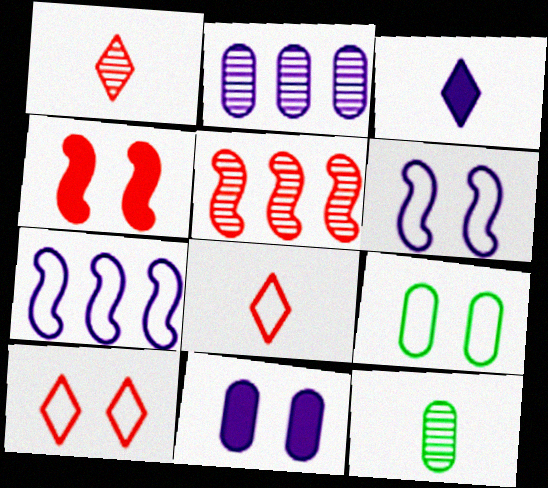[[2, 3, 6], 
[3, 5, 9], 
[6, 9, 10], 
[7, 8, 9]]